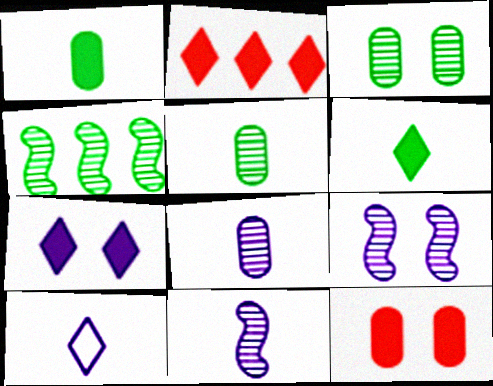[[2, 6, 7], 
[4, 10, 12]]